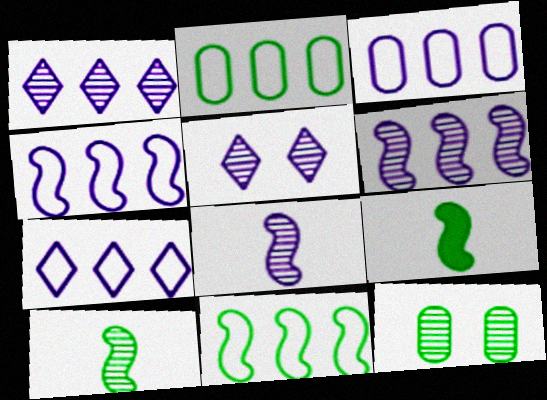[[3, 4, 7]]